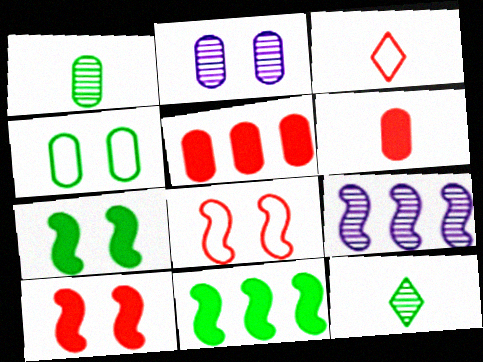[[2, 3, 11], 
[4, 11, 12]]